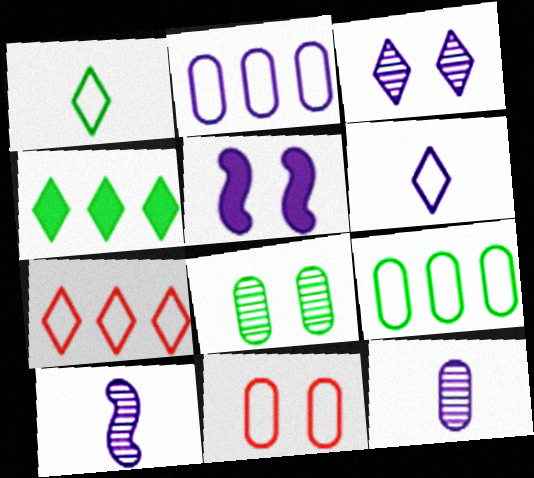[[4, 10, 11]]